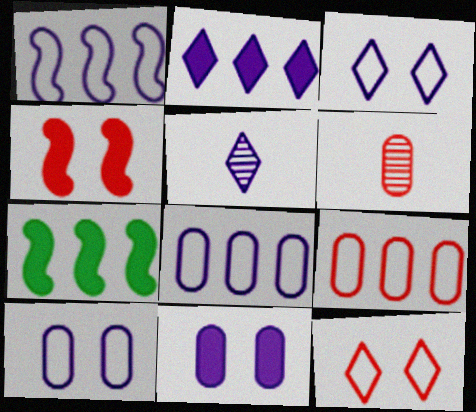[[1, 5, 11], 
[2, 3, 5], 
[3, 6, 7]]